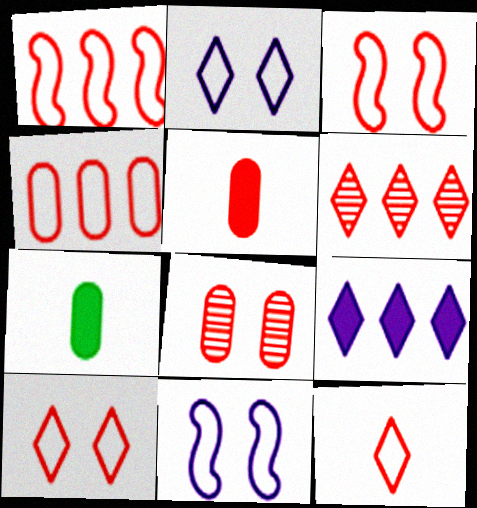[[3, 4, 12], 
[3, 5, 6], 
[4, 5, 8], 
[6, 7, 11]]